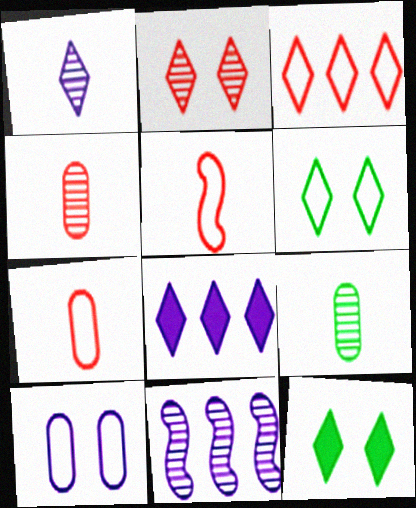[[1, 3, 12], 
[2, 9, 11], 
[7, 11, 12]]